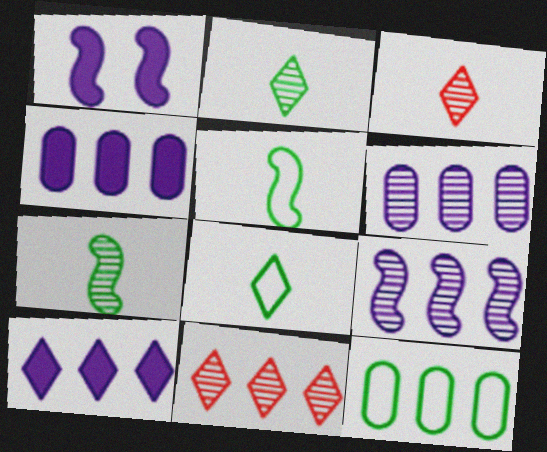[[1, 3, 12]]